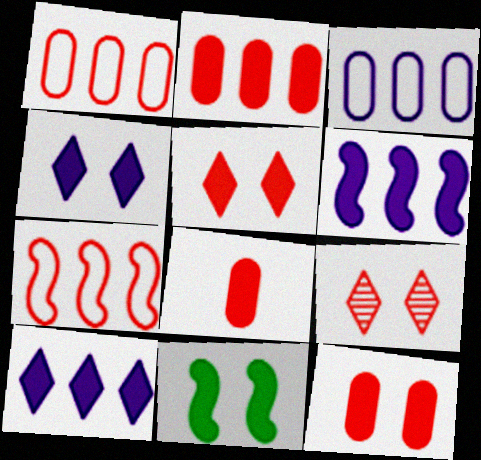[[2, 8, 12], 
[4, 11, 12], 
[7, 8, 9], 
[8, 10, 11]]